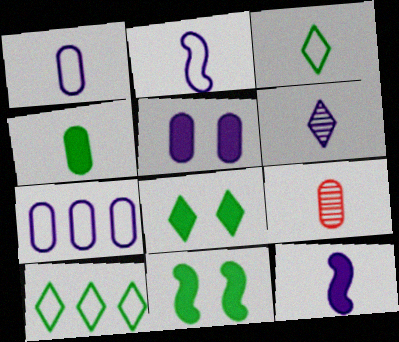[[1, 4, 9], 
[1, 6, 12], 
[3, 9, 12]]